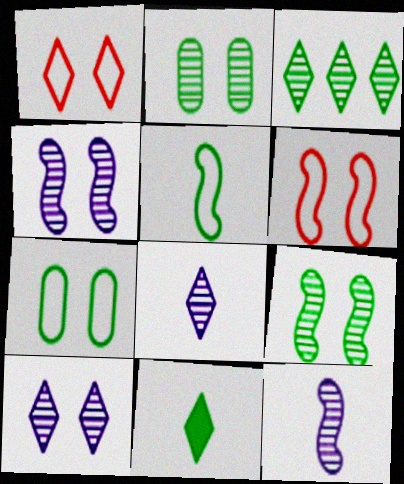[]